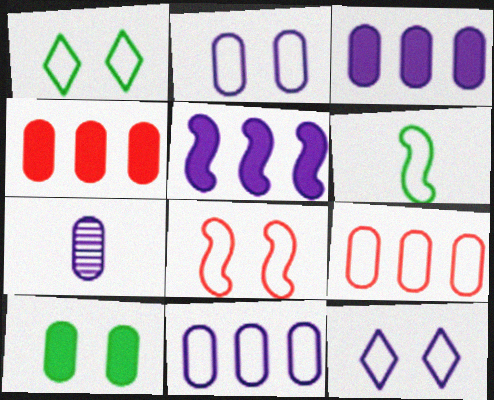[[1, 2, 8], 
[2, 3, 7], 
[5, 7, 12], 
[6, 9, 12], 
[7, 9, 10]]